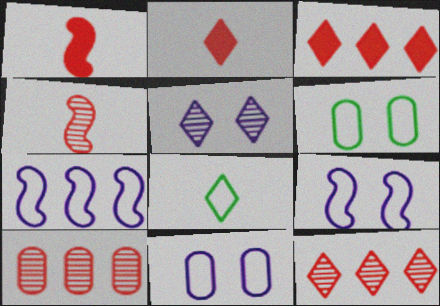[[3, 5, 8]]